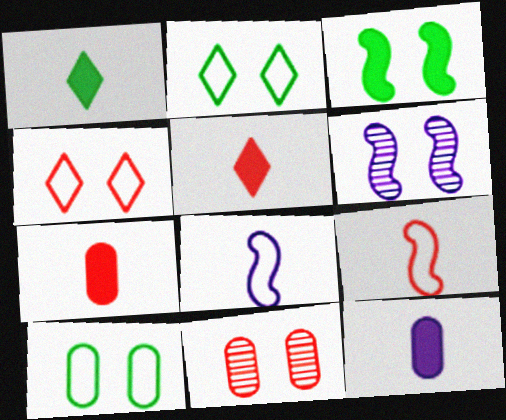[]